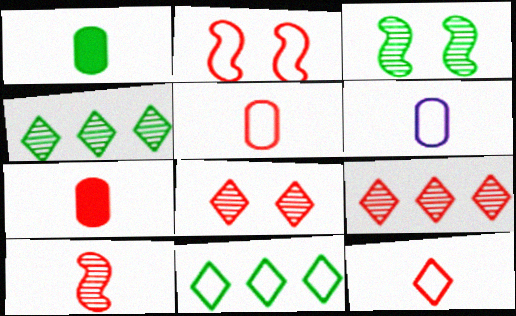[[1, 3, 11], 
[2, 6, 11], 
[2, 7, 9], 
[7, 10, 12]]